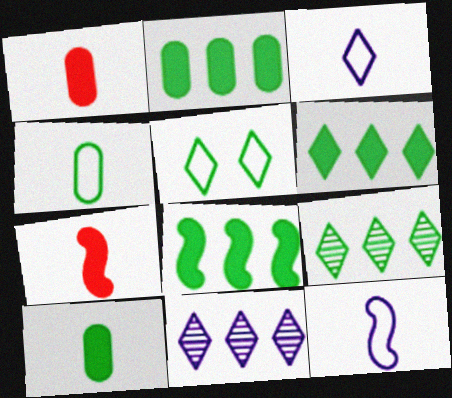[[2, 6, 8]]